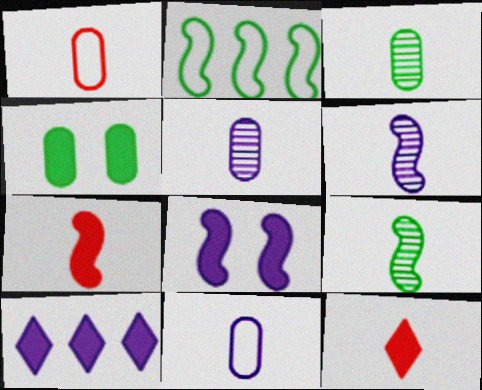[[4, 7, 10], 
[9, 11, 12]]